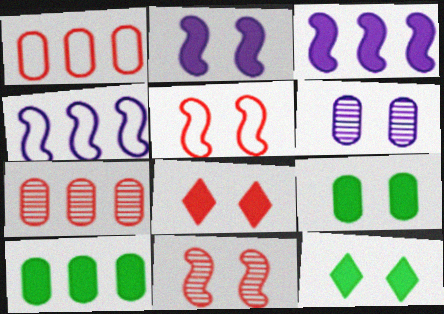[[2, 8, 9], 
[5, 6, 12]]